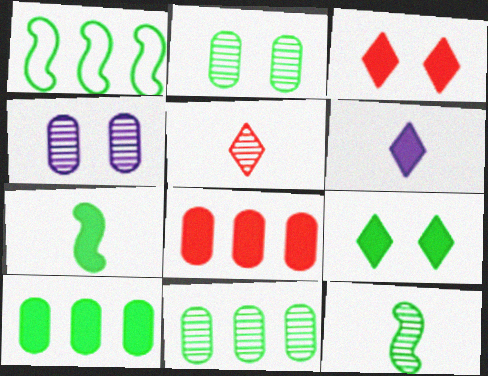[[7, 9, 10]]